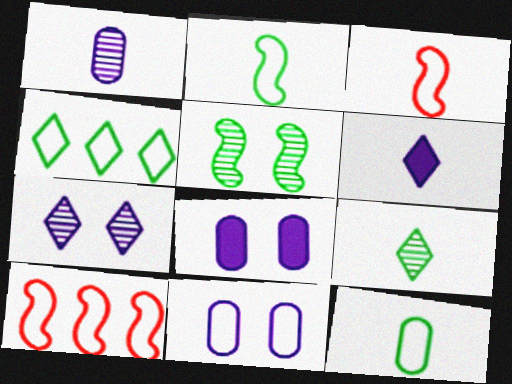[[3, 4, 11], 
[8, 9, 10]]